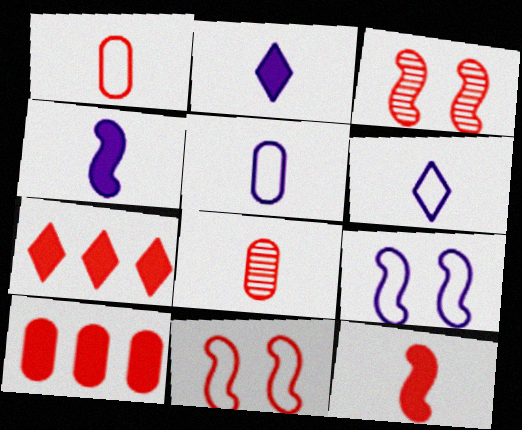[[1, 3, 7], 
[7, 8, 11]]